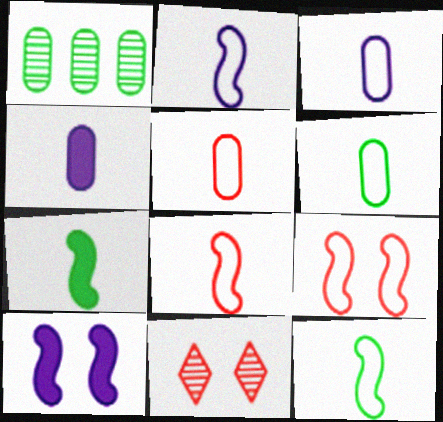[[2, 8, 12], 
[3, 5, 6]]